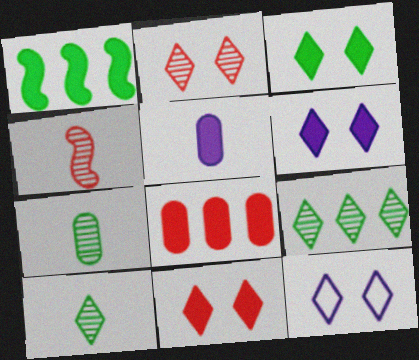[[1, 5, 11], 
[2, 3, 12], 
[3, 6, 11]]